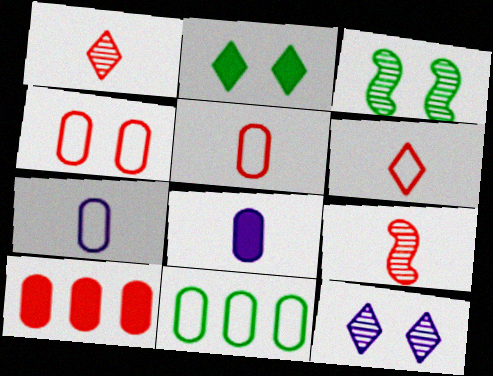[[4, 7, 11]]